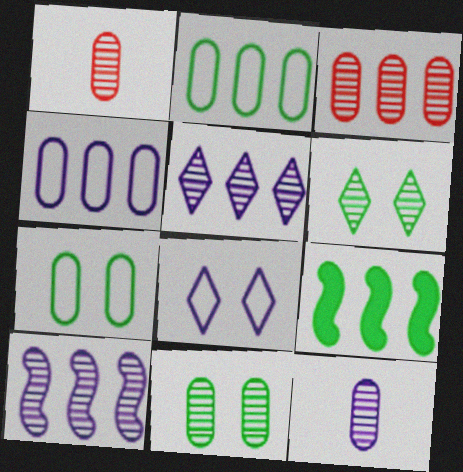[[1, 6, 10], 
[1, 8, 9], 
[3, 11, 12]]